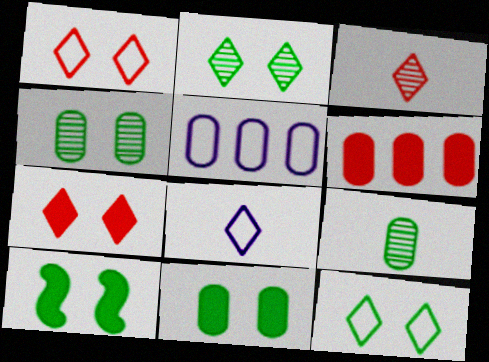[[3, 5, 10], 
[4, 10, 12]]